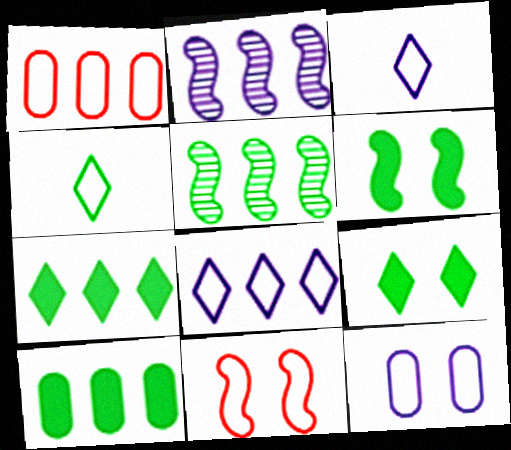[[1, 2, 7]]